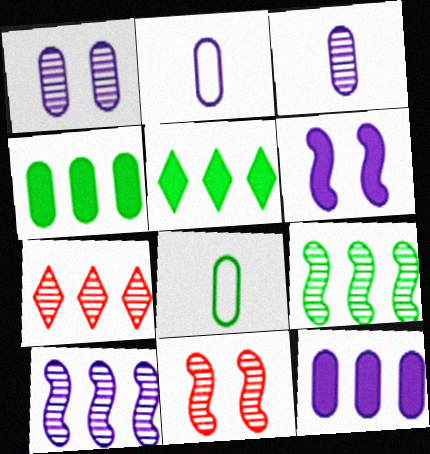[[1, 2, 12], 
[2, 5, 11], 
[6, 7, 8]]